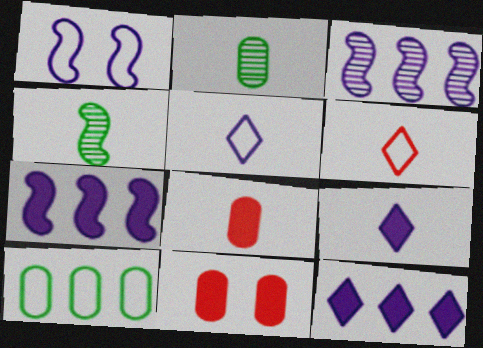[[1, 6, 10], 
[4, 5, 8]]